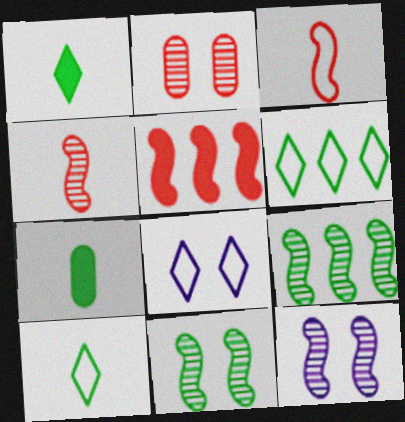[[4, 9, 12], 
[6, 7, 11]]